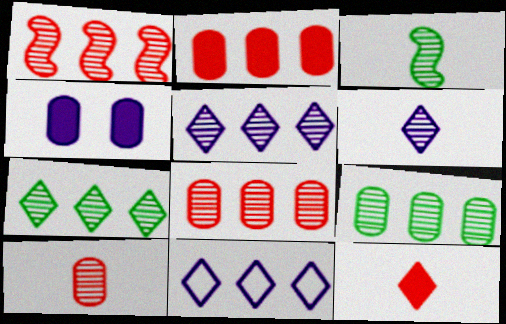[[1, 5, 9], 
[3, 6, 10]]